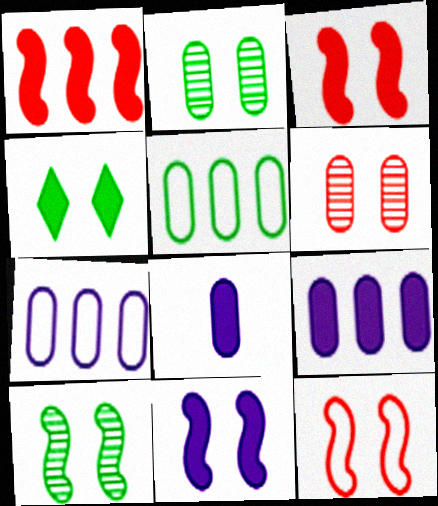[[1, 4, 8], 
[5, 6, 8], 
[10, 11, 12]]